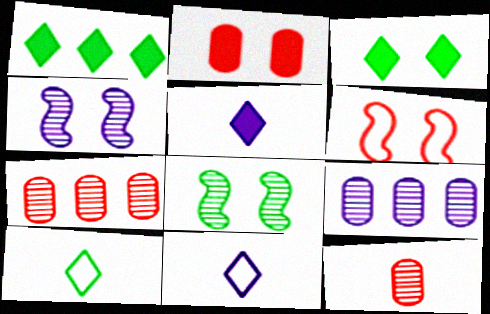[]